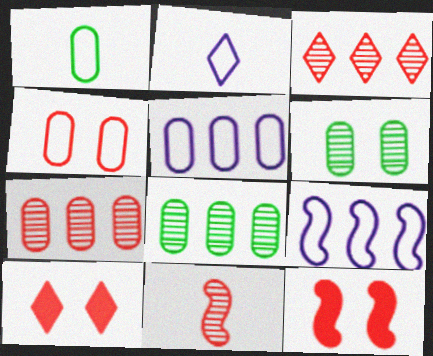[[1, 4, 5], 
[2, 8, 12]]